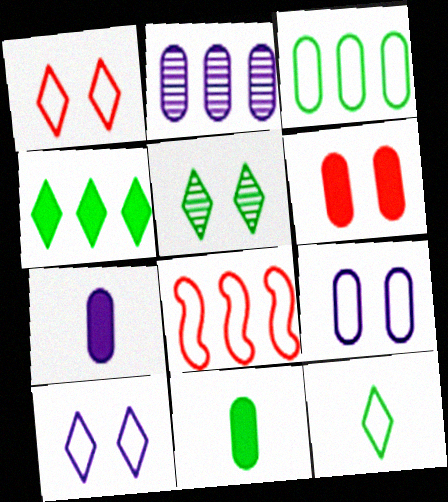[[2, 4, 8], 
[2, 7, 9], 
[4, 5, 12], 
[5, 7, 8], 
[8, 9, 12]]